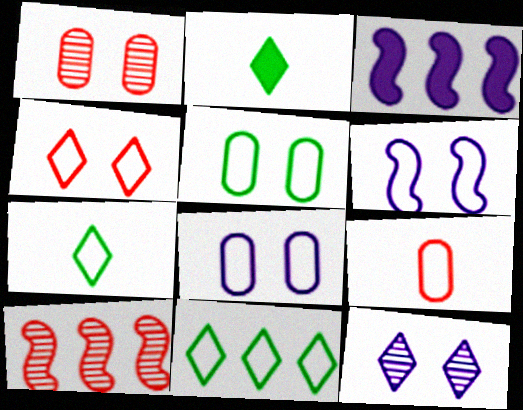[[1, 3, 7], 
[2, 8, 10], 
[4, 5, 6], 
[6, 9, 11]]